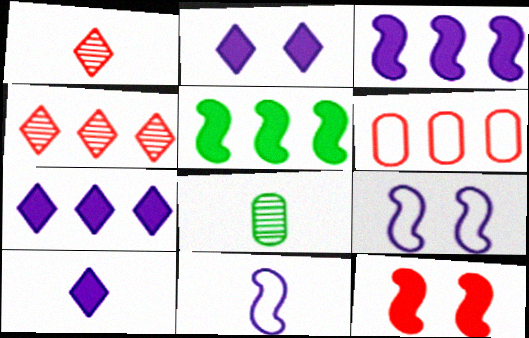[[1, 6, 12], 
[2, 7, 10]]